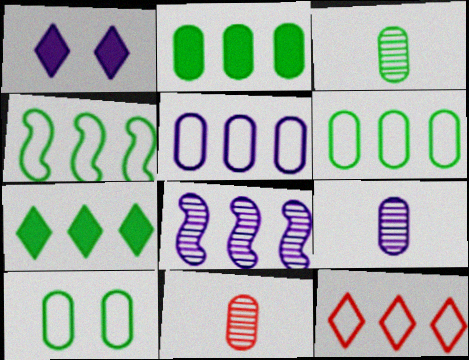[[1, 4, 11], 
[2, 3, 10], 
[2, 8, 12], 
[3, 9, 11], 
[4, 5, 12]]